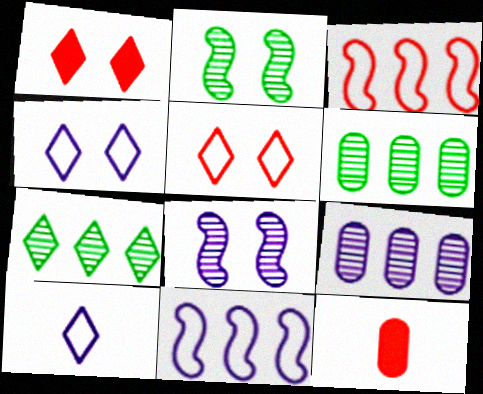[[1, 7, 10]]